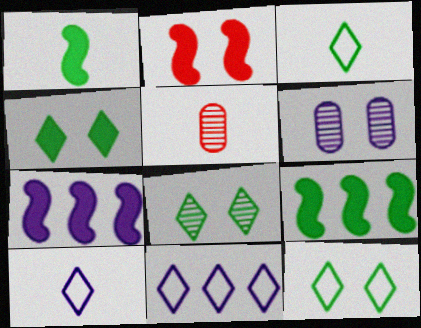[[1, 2, 7], 
[1, 5, 10], 
[2, 6, 12], 
[4, 8, 12], 
[5, 7, 12], 
[6, 7, 10]]